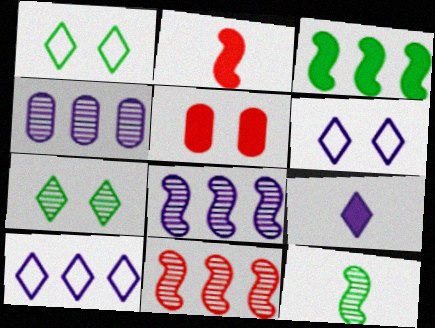[[1, 2, 4], 
[3, 5, 9], 
[5, 10, 12]]